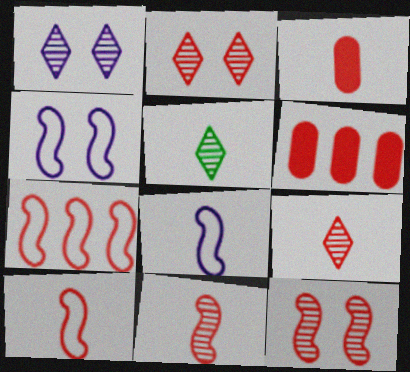[[2, 3, 7], 
[2, 6, 10], 
[3, 5, 8], 
[3, 9, 10], 
[4, 5, 6]]